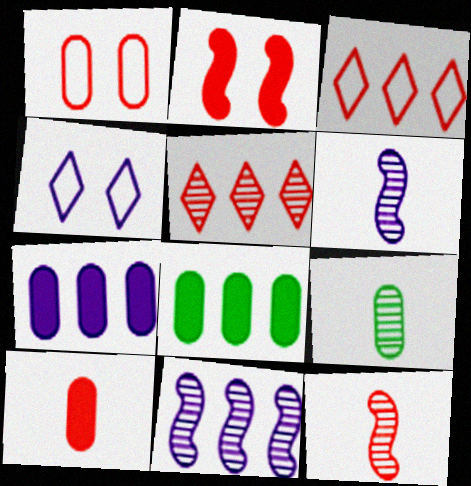[[1, 7, 9], 
[3, 8, 11], 
[4, 6, 7], 
[4, 8, 12]]